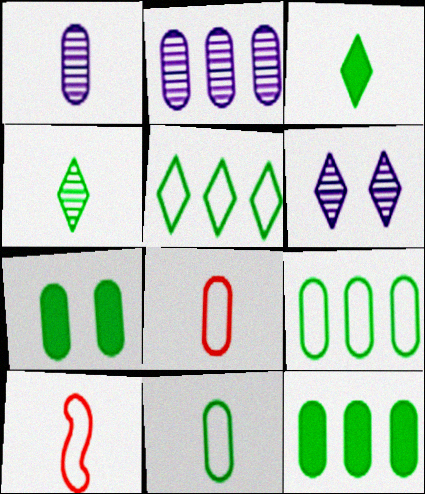[[1, 3, 10], 
[2, 7, 8], 
[6, 10, 12]]